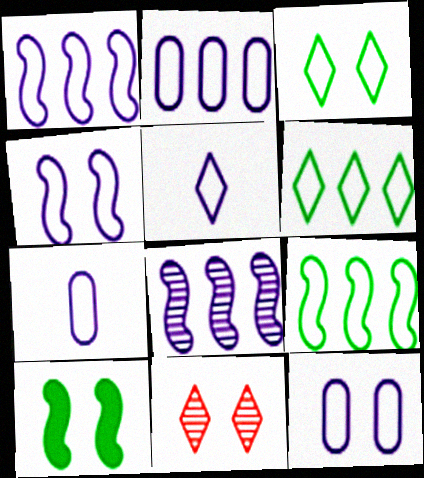[[1, 5, 12], 
[2, 4, 5], 
[2, 7, 12], 
[10, 11, 12]]